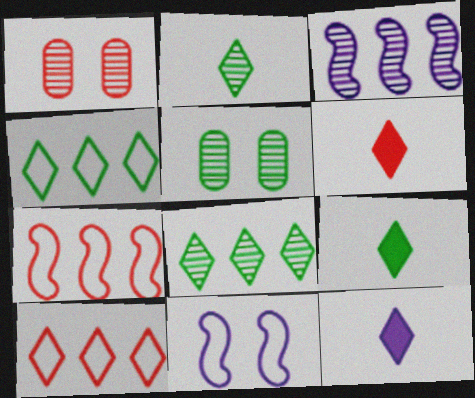[[1, 2, 3], 
[1, 6, 7], 
[5, 7, 12], 
[6, 9, 12]]